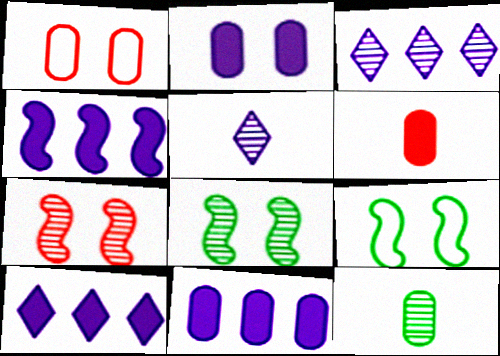[[1, 11, 12], 
[3, 6, 9], 
[3, 7, 12], 
[4, 10, 11]]